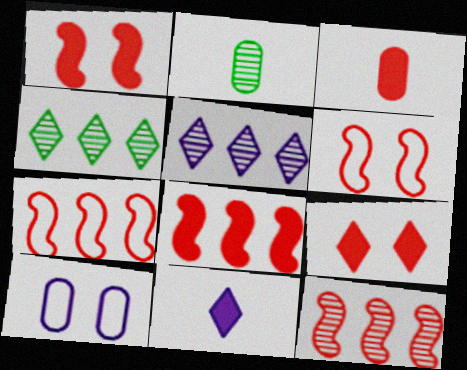[[3, 8, 9], 
[7, 8, 12]]